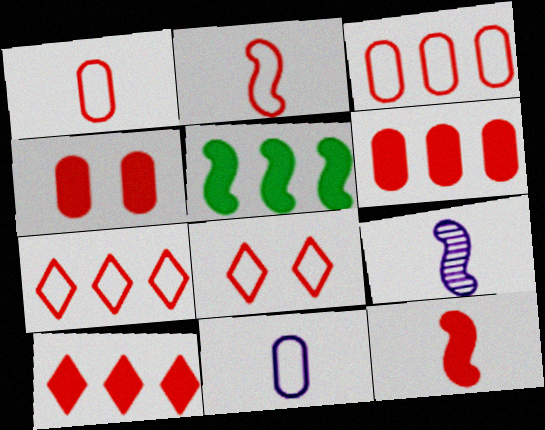[[2, 3, 8], 
[4, 10, 12]]